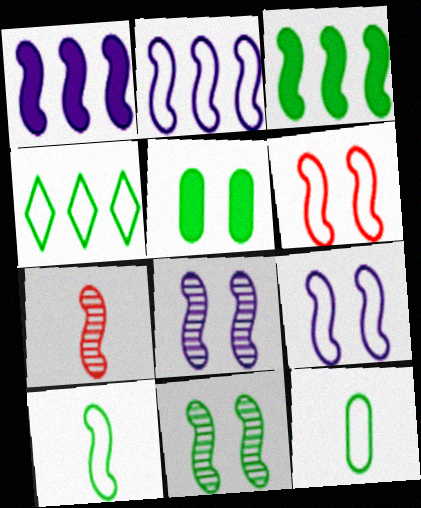[[2, 6, 10], 
[3, 7, 9], 
[3, 10, 11]]